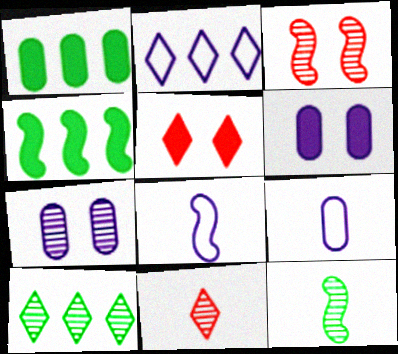[[3, 4, 8]]